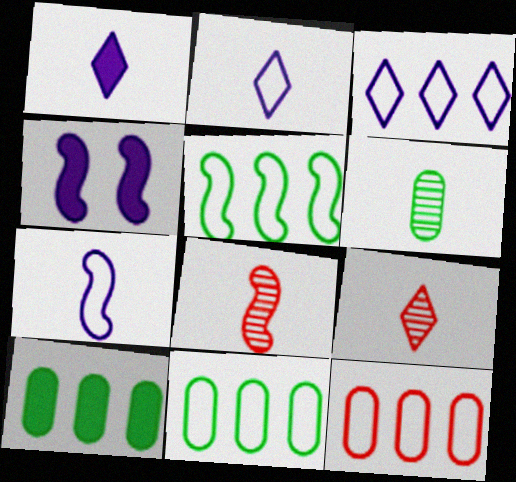[[3, 5, 12], 
[4, 5, 8], 
[4, 9, 11]]